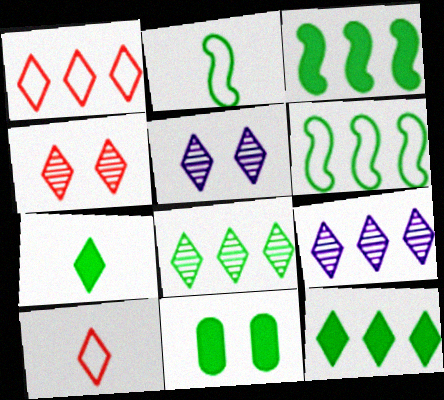[[1, 5, 7], 
[1, 9, 12], 
[2, 8, 11], 
[3, 7, 11], 
[5, 10, 12]]